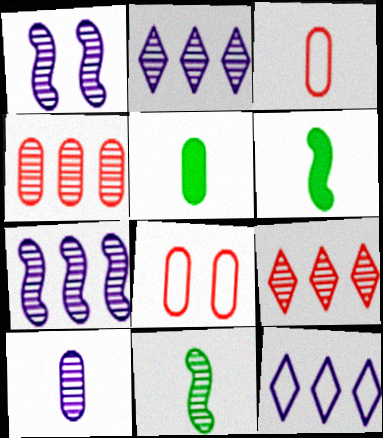[[1, 2, 10], 
[2, 6, 8], 
[3, 5, 10]]